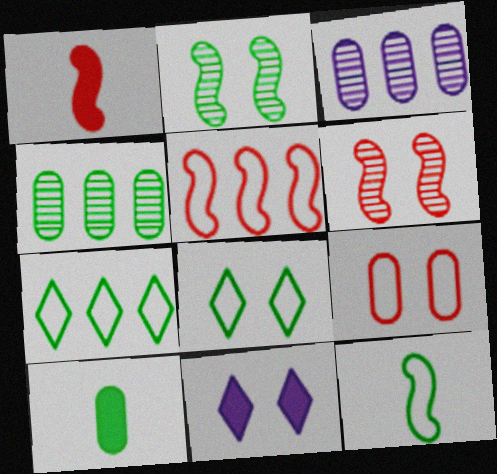[[1, 3, 8], 
[1, 5, 6], 
[2, 7, 10], 
[2, 9, 11], 
[3, 9, 10]]